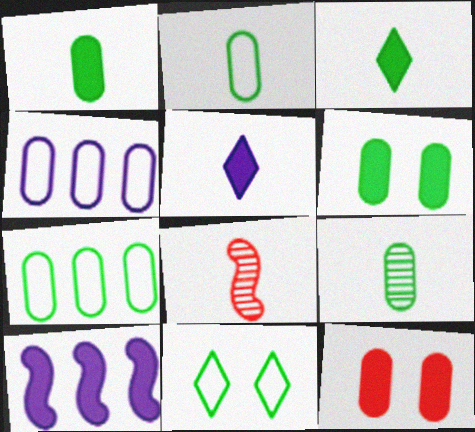[[1, 2, 9], 
[2, 5, 8], 
[3, 10, 12], 
[4, 9, 12], 
[6, 7, 9]]